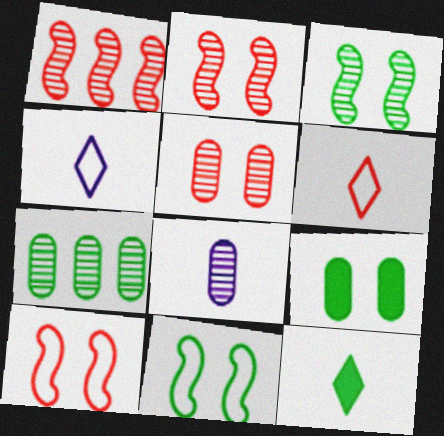[[1, 4, 9], 
[5, 7, 8], 
[7, 11, 12]]